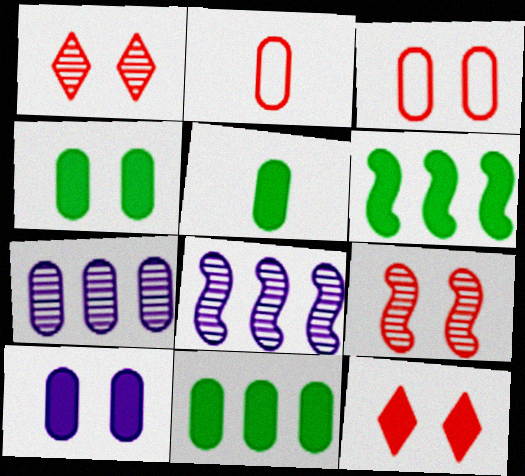[[2, 4, 7], 
[3, 5, 7], 
[3, 9, 12], 
[4, 5, 11]]